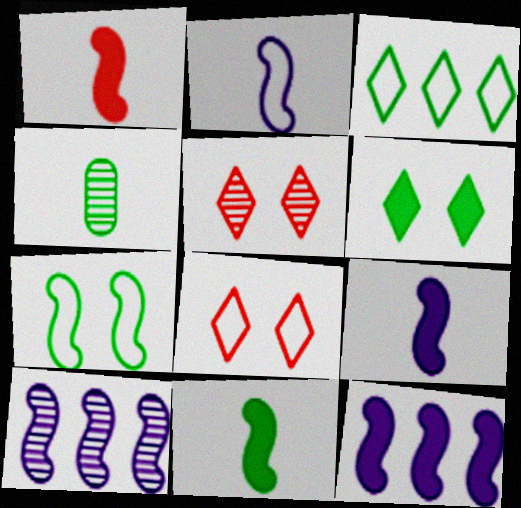[[1, 7, 10], 
[1, 9, 11], 
[4, 5, 10], 
[4, 8, 12]]